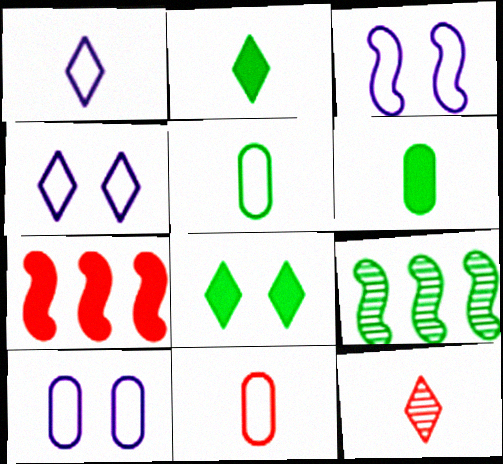[[1, 2, 12], 
[3, 4, 10], 
[5, 8, 9]]